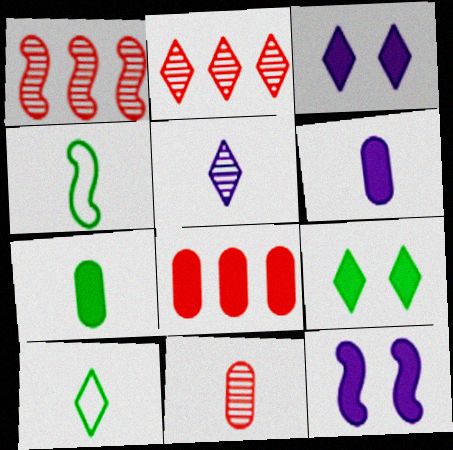[[1, 4, 12], 
[2, 3, 10]]